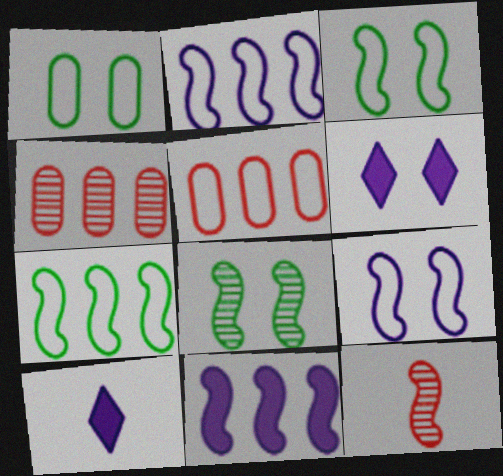[[3, 4, 10], 
[3, 11, 12], 
[5, 8, 10]]